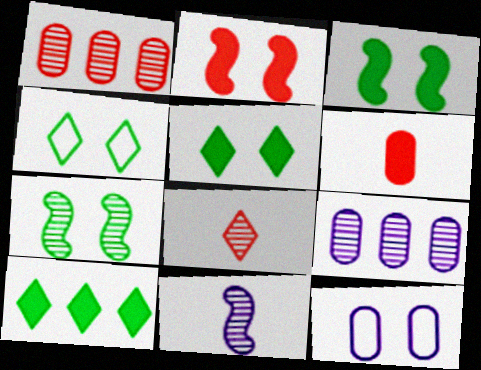[[7, 8, 9]]